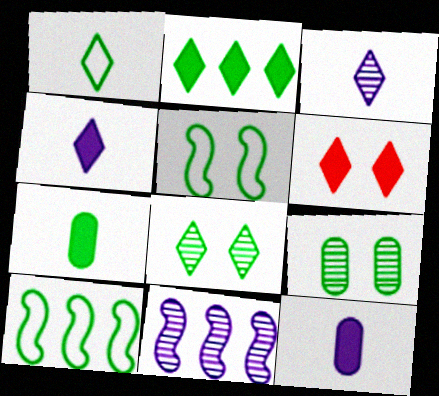[[1, 2, 8], 
[2, 4, 6], 
[7, 8, 10]]